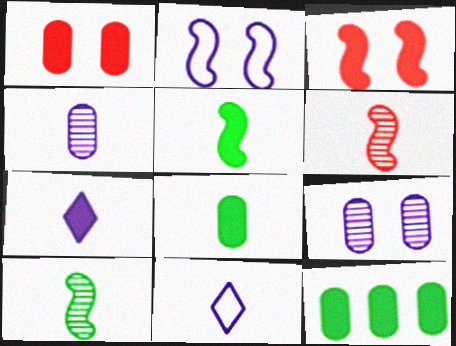[[3, 7, 12], 
[6, 8, 11]]